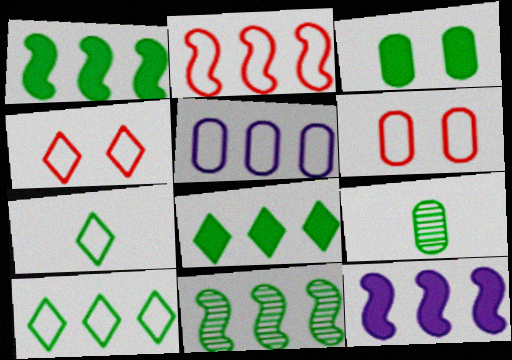[[2, 5, 10], 
[2, 11, 12], 
[3, 7, 11], 
[4, 9, 12]]